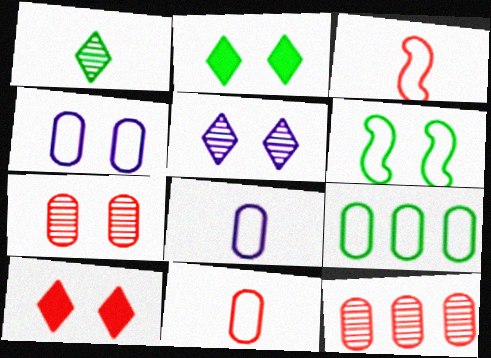[[3, 10, 12], 
[4, 9, 11]]